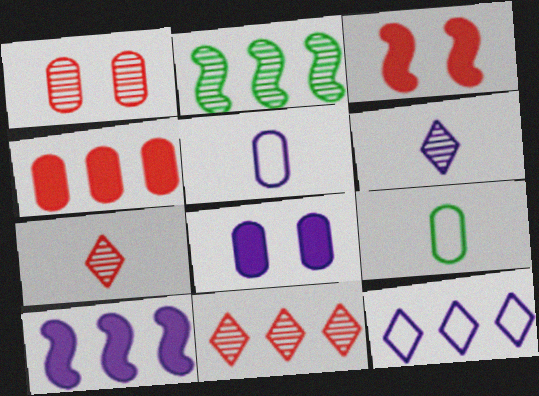[[1, 2, 6], 
[2, 4, 12]]